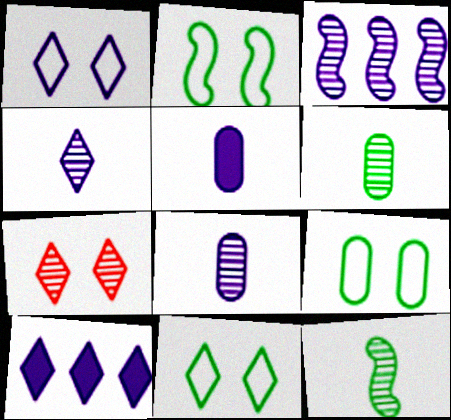[[1, 3, 5], 
[1, 4, 10], 
[2, 9, 11], 
[3, 6, 7]]